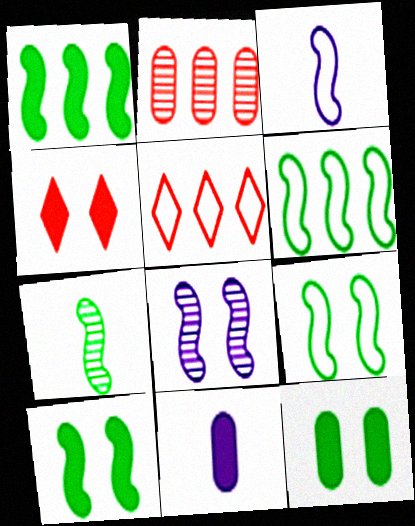[[1, 4, 11], 
[1, 7, 9], 
[6, 7, 10]]